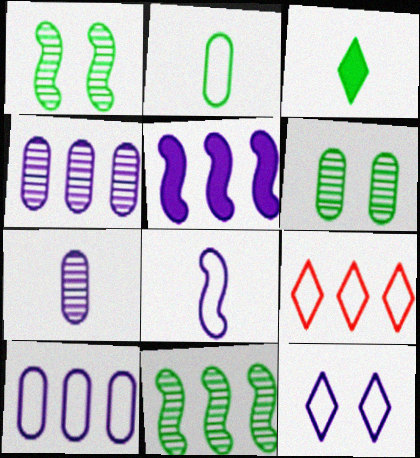[[5, 7, 12], 
[8, 10, 12]]